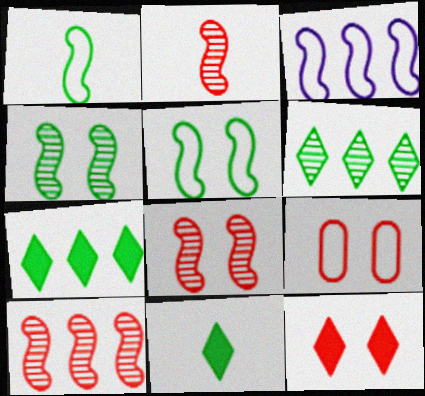[[2, 8, 10], 
[8, 9, 12]]